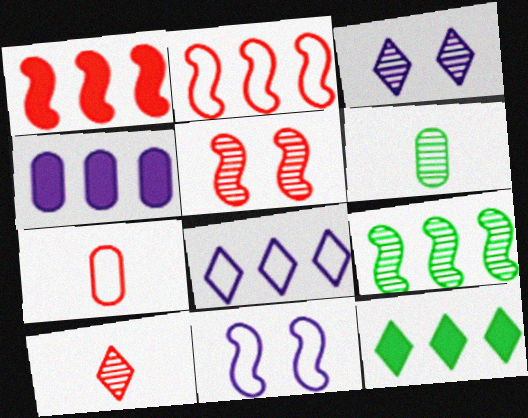[[1, 4, 12]]